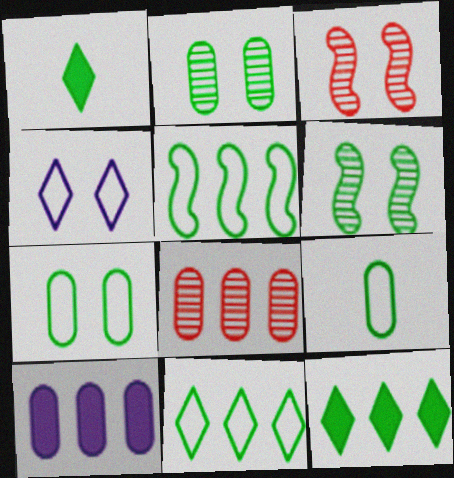[[1, 2, 5], 
[6, 9, 12]]